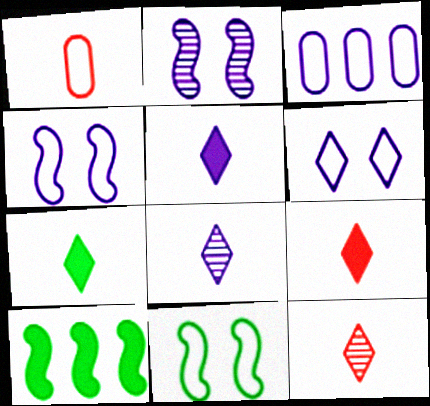[[2, 3, 5], 
[5, 7, 9]]